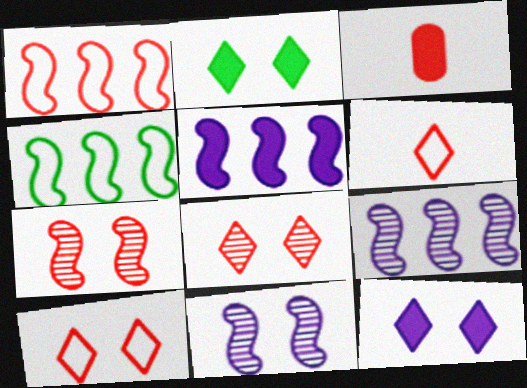[[1, 3, 8], 
[2, 3, 5]]